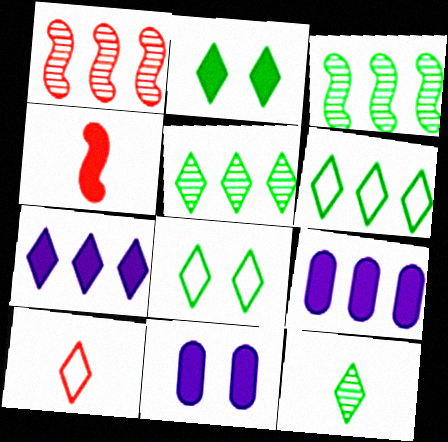[[1, 6, 9], 
[2, 4, 9], 
[2, 6, 12], 
[3, 10, 11]]